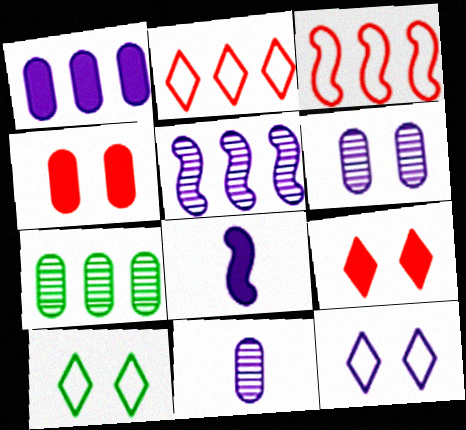[]